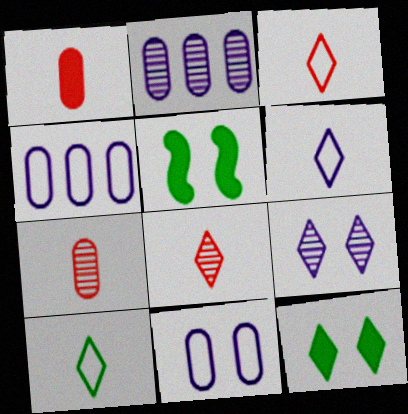[[2, 3, 5], 
[3, 6, 10], 
[4, 5, 8]]